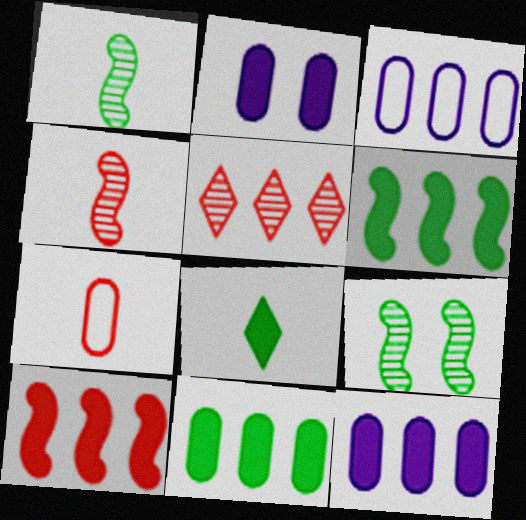[[2, 8, 10], 
[3, 5, 6]]